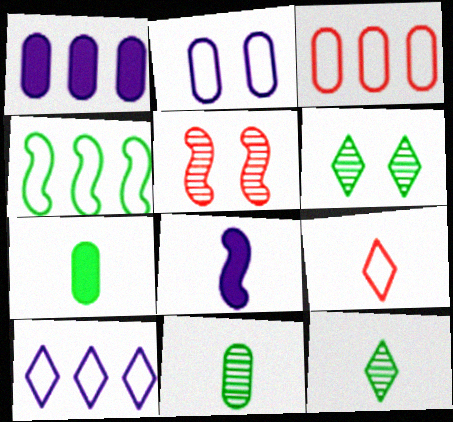[[2, 4, 9], 
[3, 4, 10], 
[3, 6, 8], 
[4, 5, 8], 
[4, 6, 7], 
[5, 7, 10], 
[8, 9, 11]]